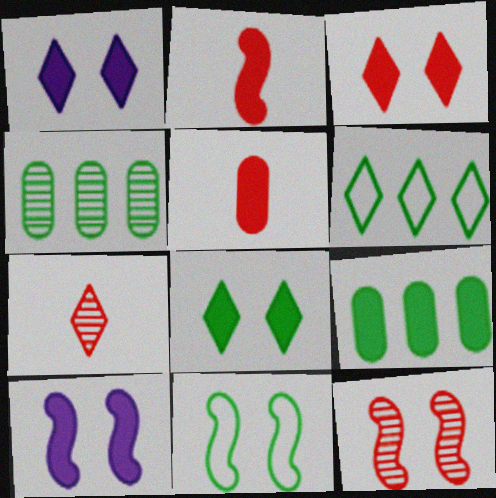[[1, 2, 9], 
[1, 3, 8], 
[1, 6, 7], 
[10, 11, 12]]